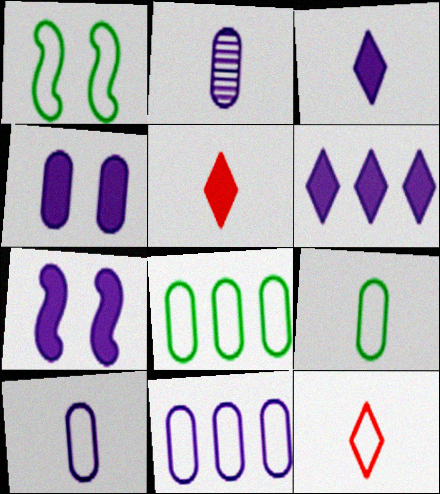[[1, 11, 12], 
[2, 4, 11]]